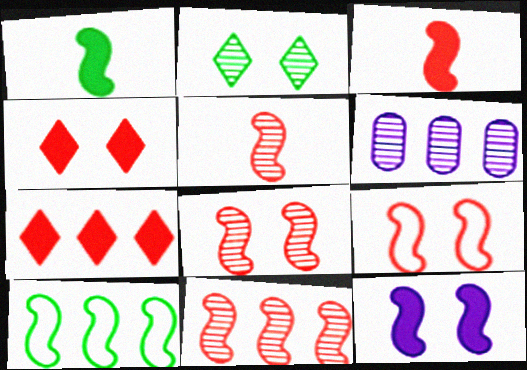[[2, 5, 6], 
[3, 9, 11], 
[5, 8, 11], 
[5, 10, 12], 
[6, 7, 10]]